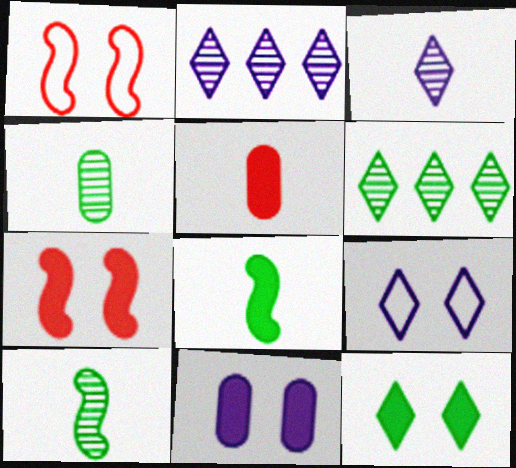[[7, 11, 12]]